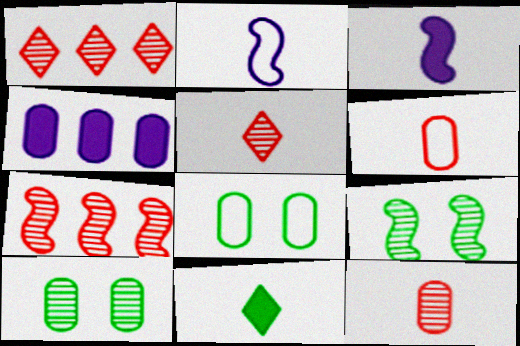[[1, 3, 8], 
[2, 11, 12], 
[4, 6, 10], 
[4, 8, 12]]